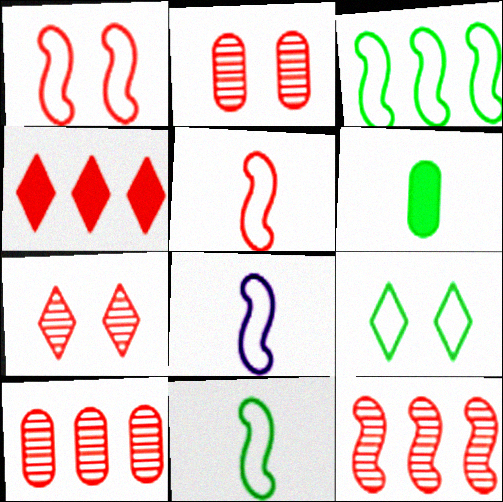[[1, 3, 8], 
[2, 4, 5], 
[5, 8, 11]]